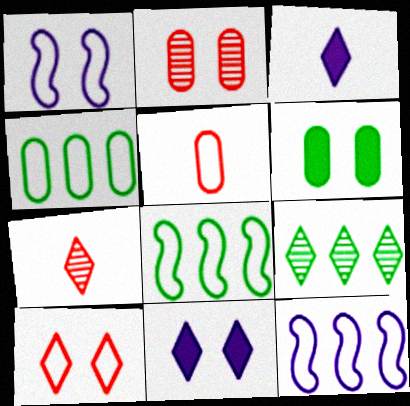[[2, 3, 8], 
[3, 9, 10], 
[6, 7, 12]]